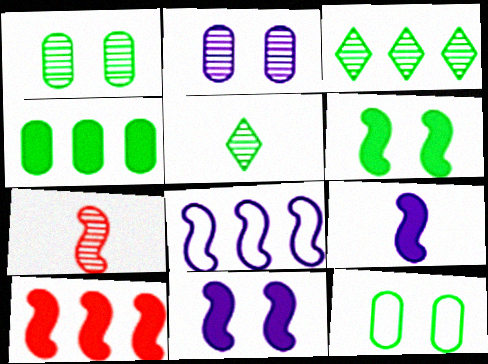[[2, 3, 7], 
[6, 7, 8], 
[6, 9, 10]]